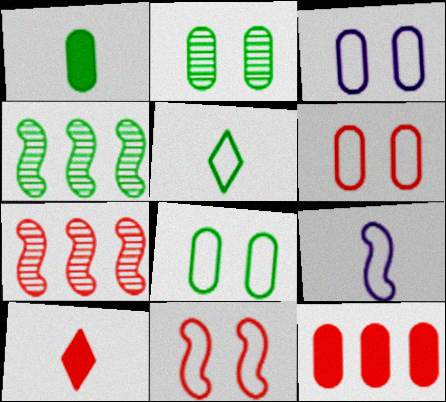[[3, 4, 10], 
[3, 6, 8], 
[6, 7, 10]]